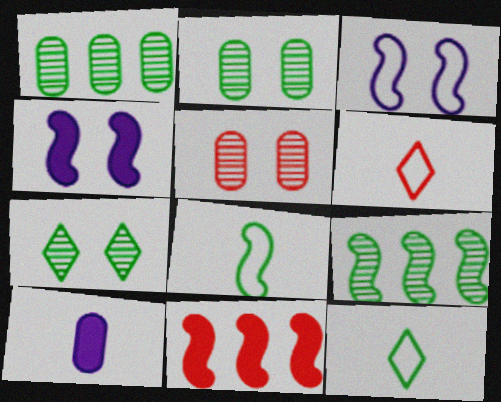[[1, 4, 6], 
[5, 6, 11]]